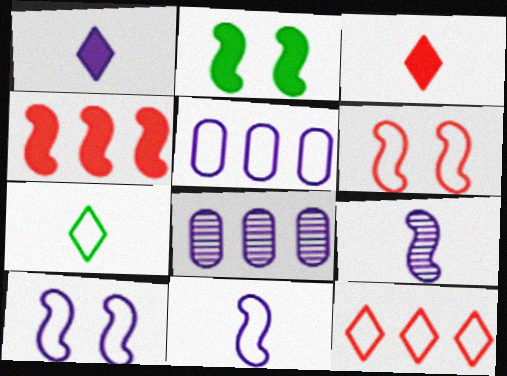[[1, 8, 10], 
[5, 6, 7]]